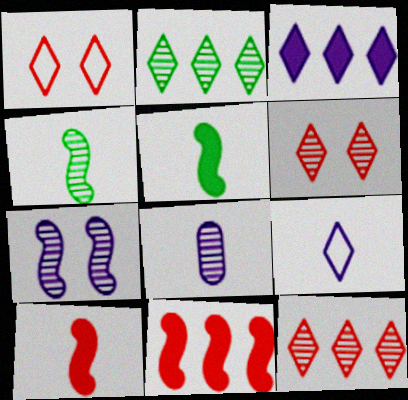[]